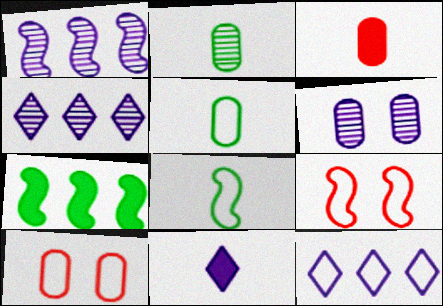[[5, 9, 12], 
[8, 10, 12]]